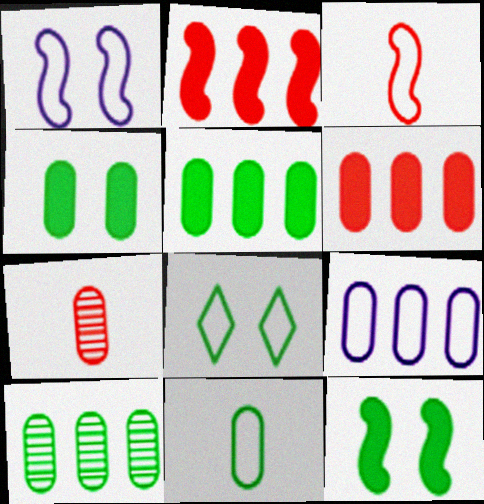[[3, 8, 9], 
[4, 7, 9], 
[4, 10, 11], 
[6, 9, 10]]